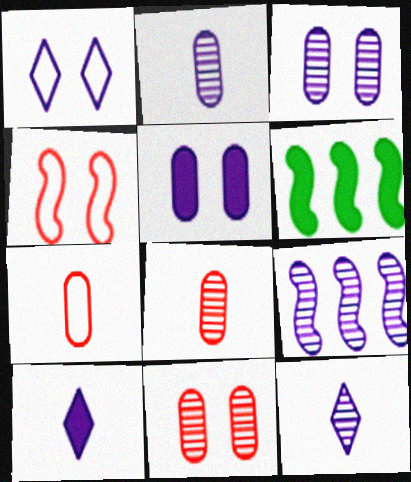[[1, 6, 8], 
[3, 9, 12]]